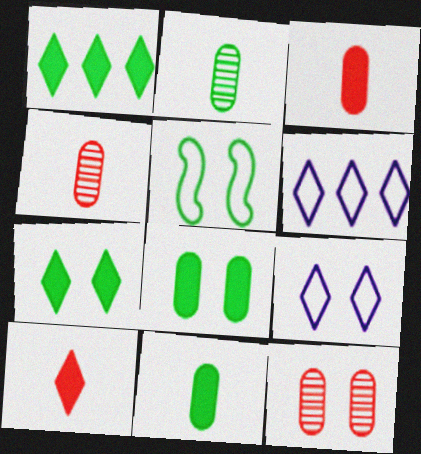[[1, 2, 5]]